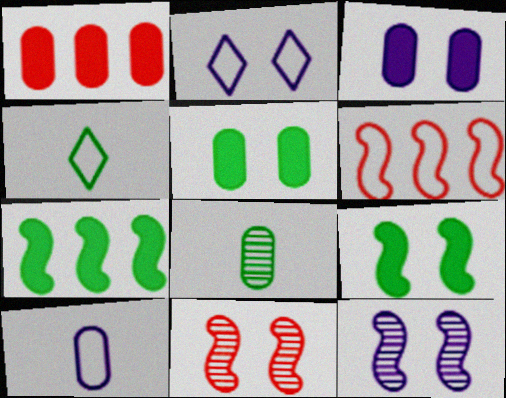[[1, 4, 12], 
[2, 3, 12], 
[2, 5, 11]]